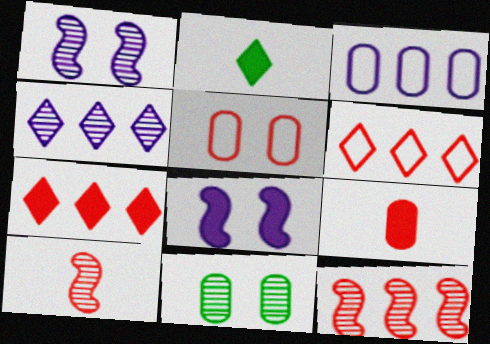[[3, 9, 11], 
[4, 10, 11], 
[5, 7, 10]]